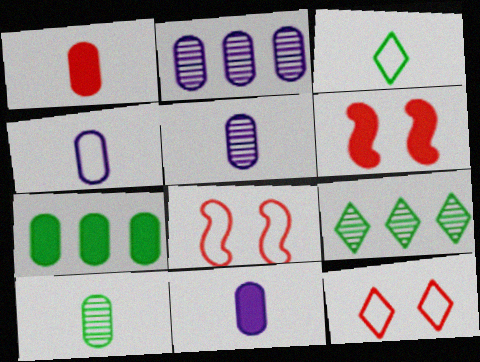[[1, 4, 10], 
[2, 3, 6], 
[4, 5, 11], 
[4, 6, 9], 
[8, 9, 11]]